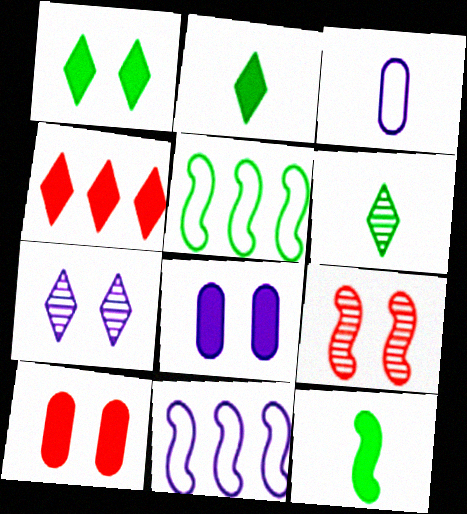[[4, 8, 12], 
[6, 10, 11], 
[9, 11, 12]]